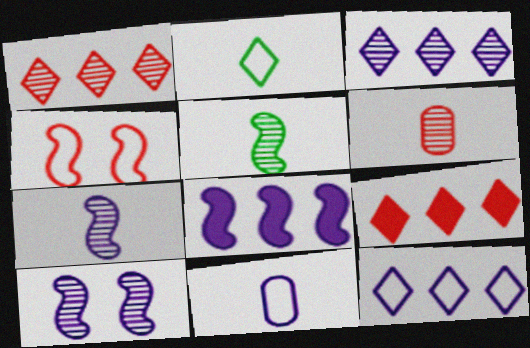[[4, 5, 8], 
[4, 6, 9]]